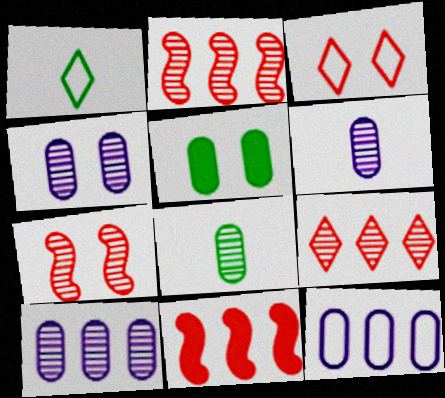[[1, 4, 11], 
[4, 6, 10]]